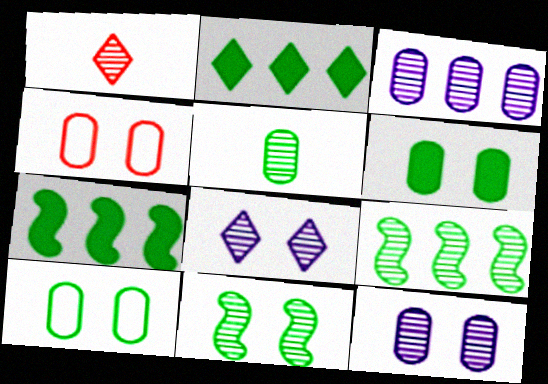[[1, 3, 11], 
[1, 9, 12], 
[4, 6, 12]]